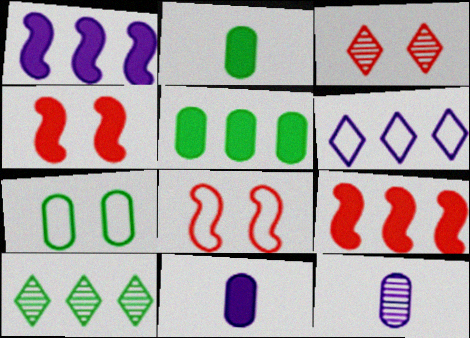[[8, 10, 11]]